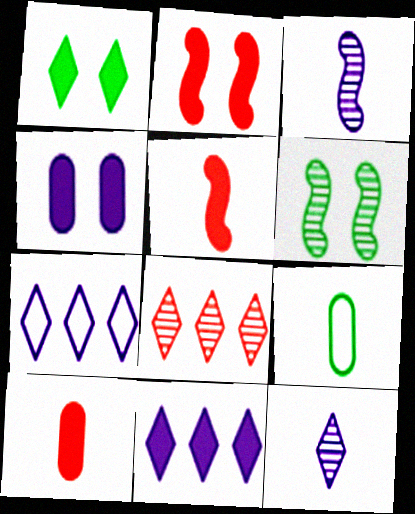[[1, 2, 4], 
[3, 4, 7], 
[5, 9, 12], 
[6, 7, 10]]